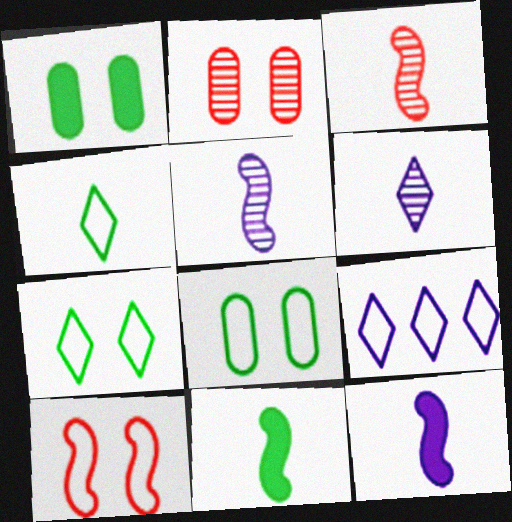[[1, 3, 9], 
[2, 9, 11]]